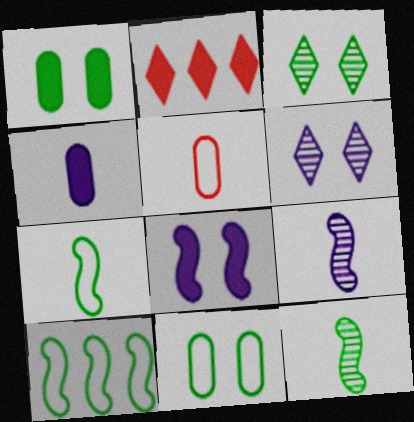[[2, 9, 11]]